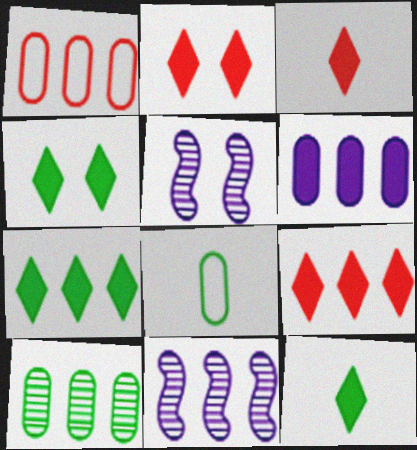[[1, 5, 12], 
[1, 6, 10], 
[1, 7, 11], 
[2, 3, 9], 
[2, 8, 11], 
[4, 7, 12], 
[5, 8, 9]]